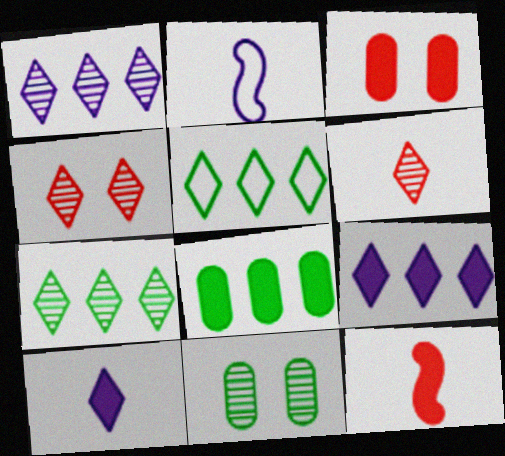[[2, 3, 7], 
[2, 4, 8], 
[4, 5, 10]]